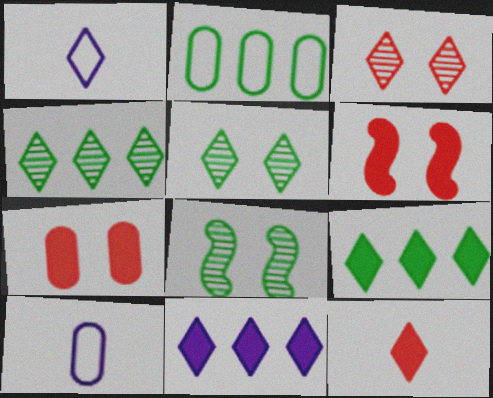[[1, 3, 9], 
[4, 6, 10]]